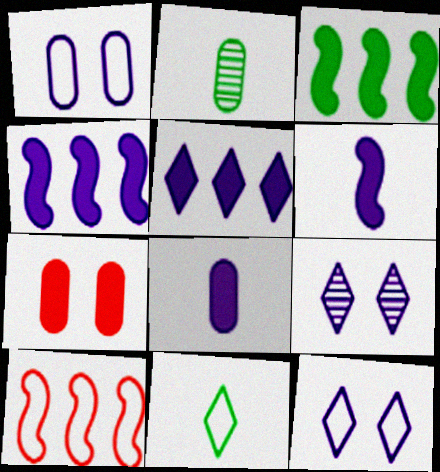[[1, 10, 11]]